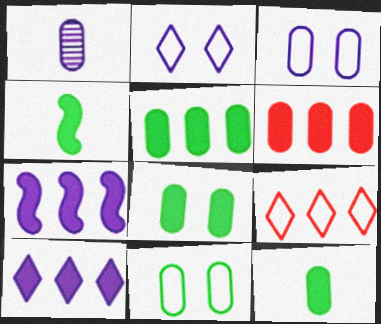[[1, 2, 7], 
[1, 6, 11], 
[5, 8, 12]]